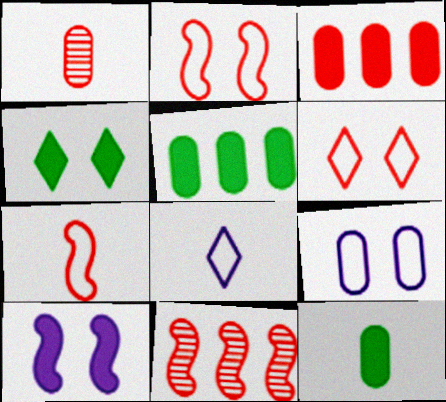[[1, 5, 9]]